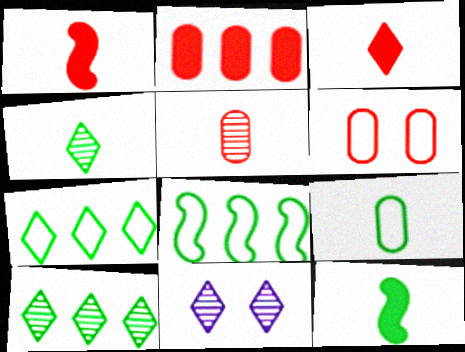[[2, 5, 6], 
[3, 7, 11], 
[4, 9, 12]]